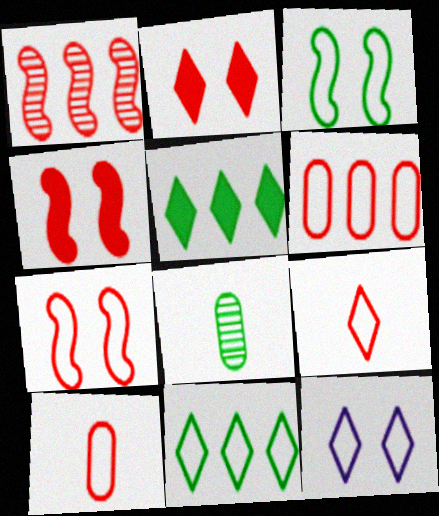[[1, 2, 10], 
[3, 5, 8], 
[6, 7, 9], 
[9, 11, 12]]